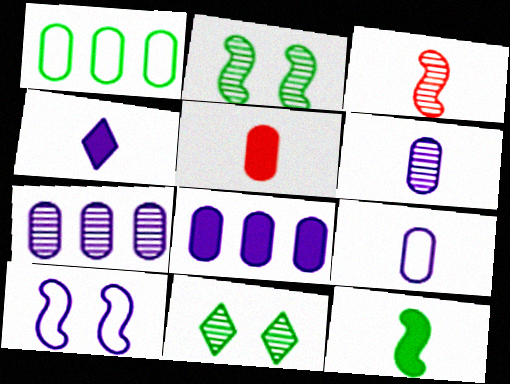[[1, 11, 12], 
[3, 7, 11], 
[4, 5, 12], 
[4, 7, 10]]